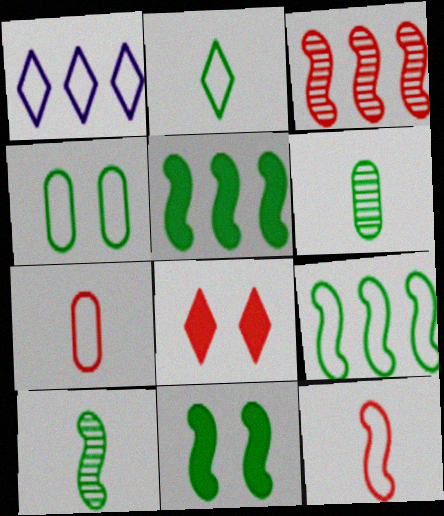[[1, 4, 12], 
[2, 4, 9], 
[3, 7, 8], 
[9, 10, 11]]